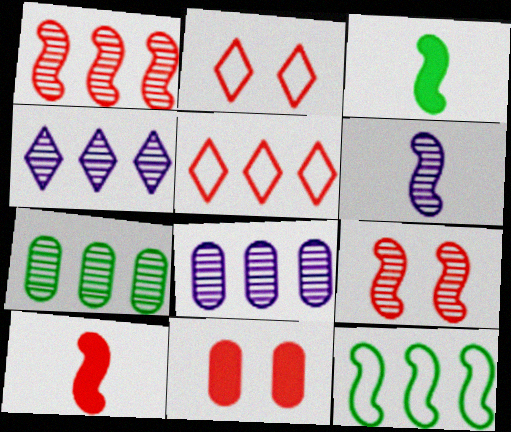[[1, 4, 7], 
[2, 3, 8], 
[2, 9, 11]]